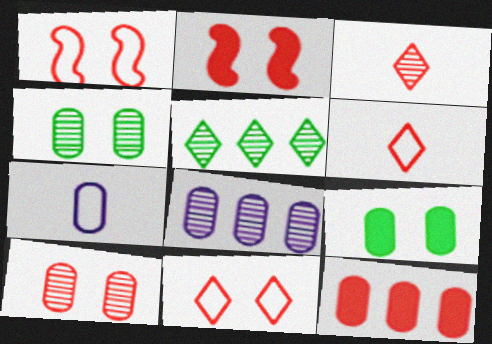[[1, 3, 12], 
[2, 5, 7], 
[2, 10, 11], 
[4, 7, 12]]